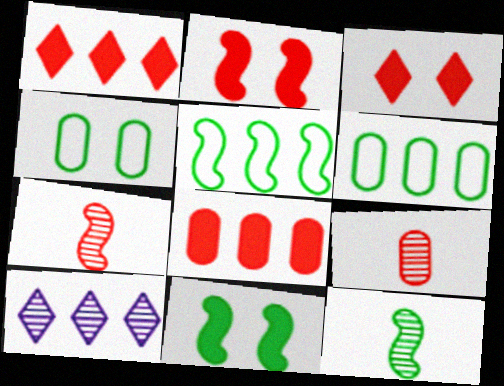[[5, 8, 10], 
[5, 11, 12]]